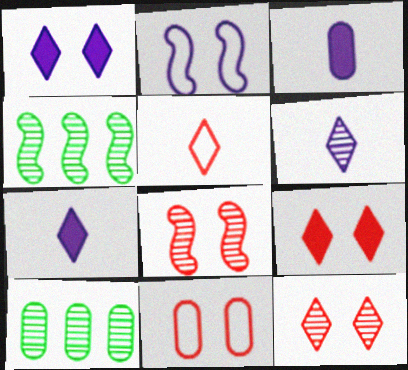[[3, 10, 11], 
[4, 7, 11], 
[6, 8, 10], 
[8, 9, 11]]